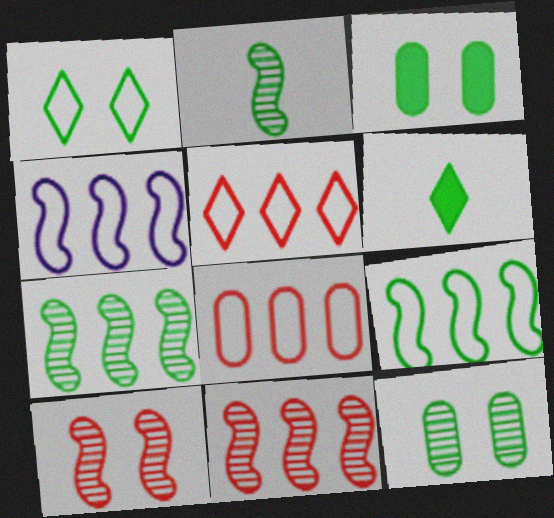[[6, 9, 12]]